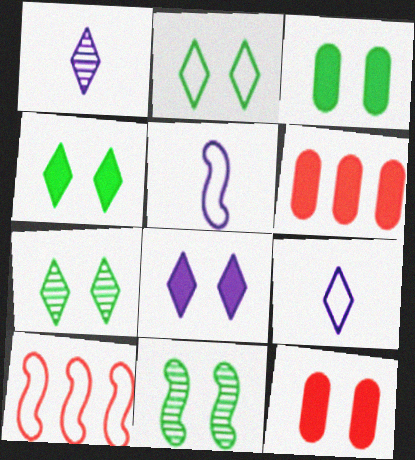[[1, 3, 10], 
[2, 3, 11], 
[2, 4, 7], 
[5, 6, 7], 
[6, 9, 11]]